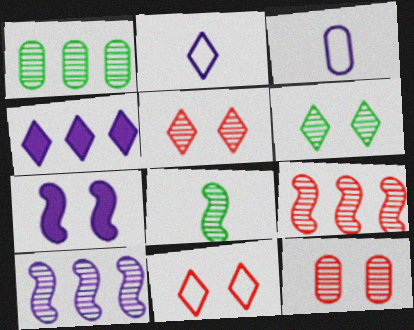[[1, 6, 8]]